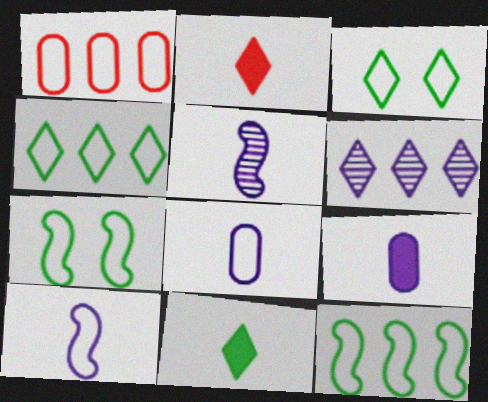[[1, 3, 10], 
[2, 3, 6]]